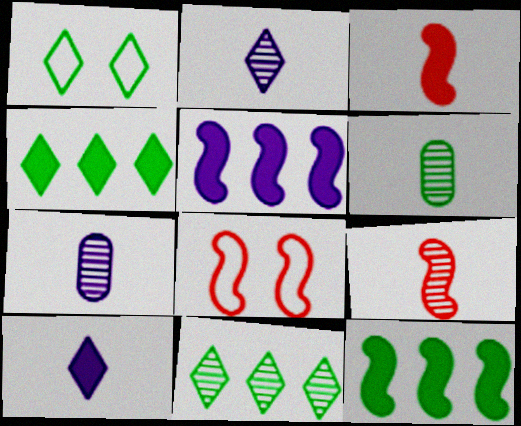[[1, 6, 12], 
[2, 6, 9], 
[4, 7, 8]]